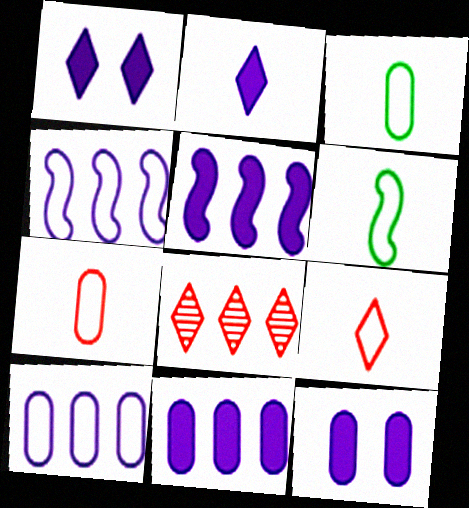[[2, 5, 12], 
[6, 8, 12]]